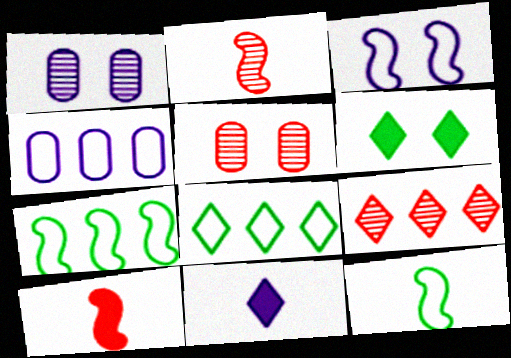[[1, 8, 10], 
[2, 4, 6], 
[2, 5, 9], 
[3, 5, 6], 
[5, 7, 11]]